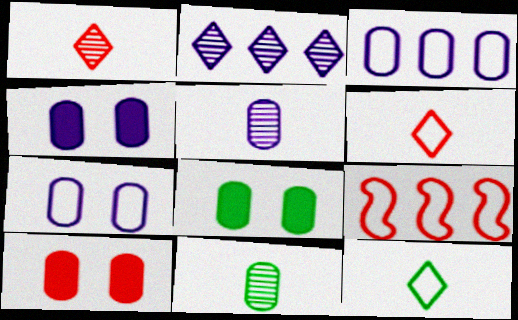[[1, 9, 10], 
[3, 4, 5], 
[3, 10, 11], 
[4, 8, 10], 
[7, 9, 12]]